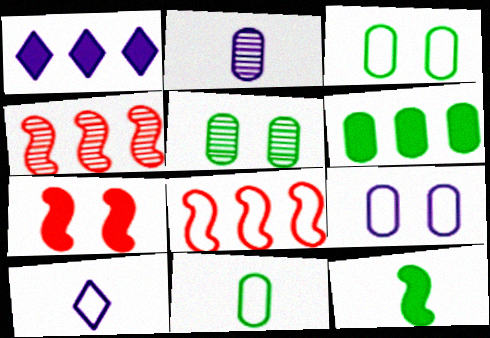[[3, 8, 10], 
[5, 6, 11]]